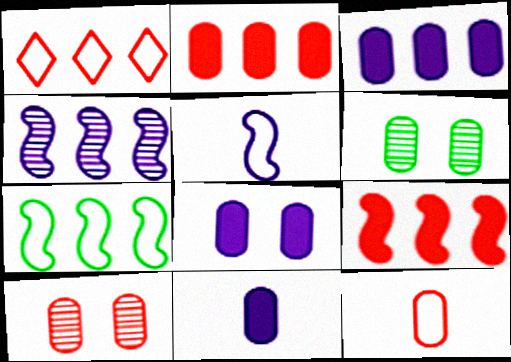[[2, 10, 12], 
[3, 6, 12], 
[3, 8, 11], 
[4, 7, 9]]